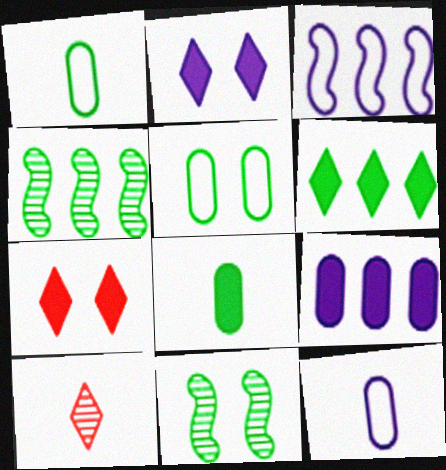[[1, 6, 11], 
[4, 7, 12]]